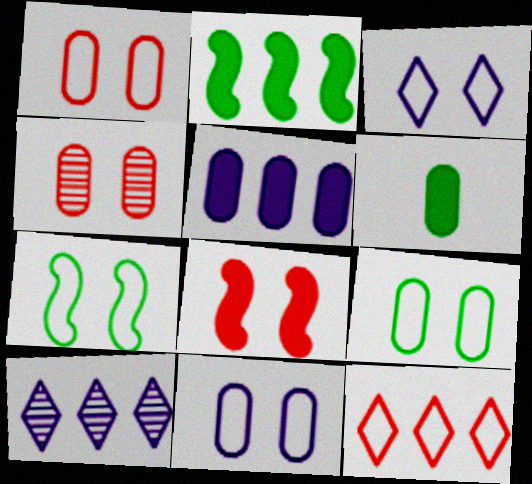[[1, 3, 7], 
[1, 9, 11]]